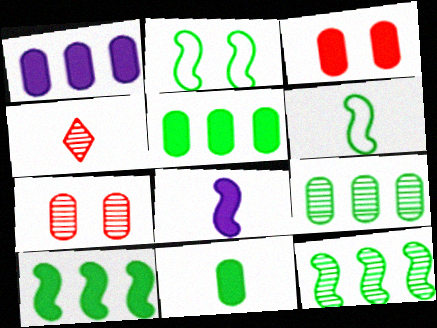[[1, 2, 4], 
[1, 3, 11]]